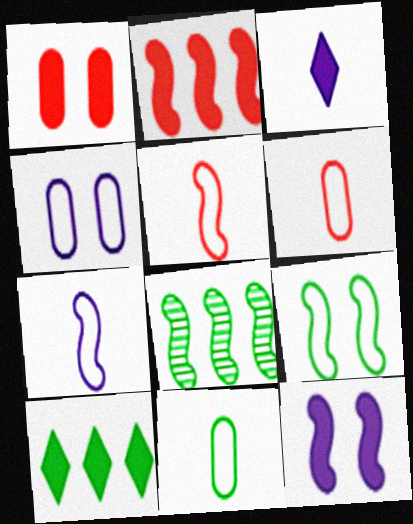[[5, 8, 12]]